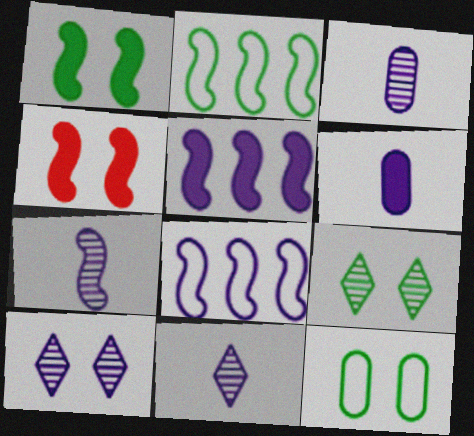[[1, 9, 12], 
[2, 4, 7], 
[3, 7, 11], 
[4, 10, 12], 
[6, 8, 10]]